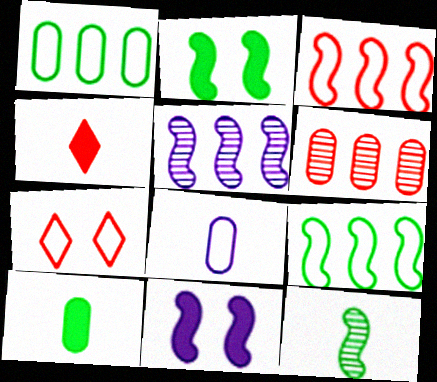[[2, 9, 12], 
[3, 11, 12], 
[4, 8, 12], 
[5, 7, 10], 
[7, 8, 9]]